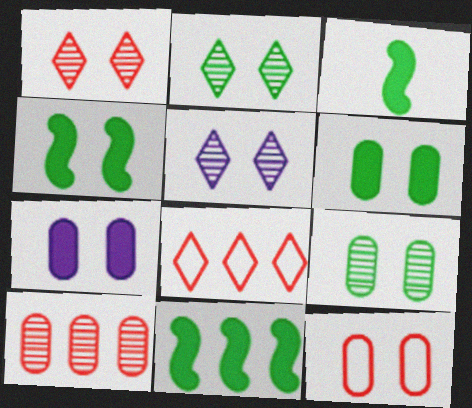[[1, 2, 5], 
[3, 4, 11], 
[4, 5, 12], 
[7, 9, 12]]